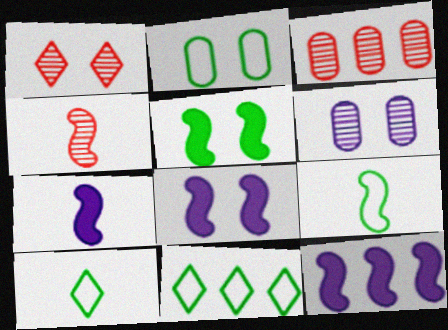[[1, 2, 8], 
[1, 3, 4], 
[2, 9, 11], 
[3, 8, 10], 
[3, 11, 12], 
[4, 7, 9], 
[7, 8, 12]]